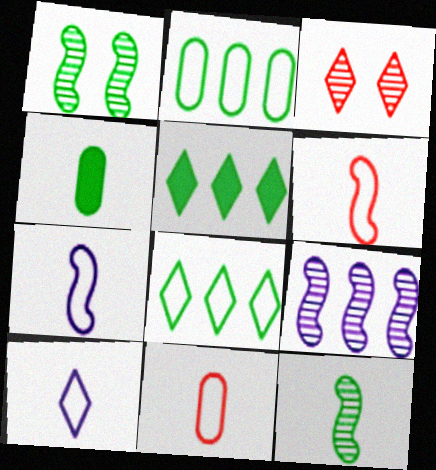[[1, 4, 8], 
[3, 5, 10]]